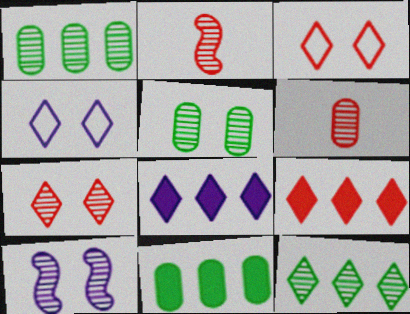[[2, 4, 11], 
[5, 7, 10], 
[6, 10, 12]]